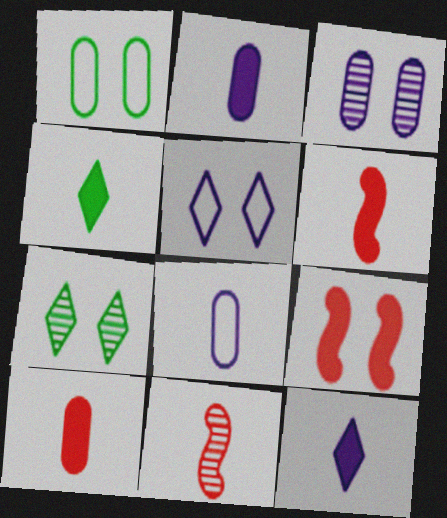[[2, 4, 6], 
[4, 8, 11]]